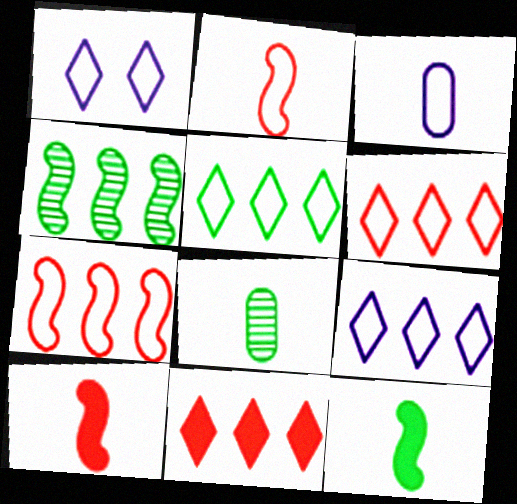[[5, 6, 9]]